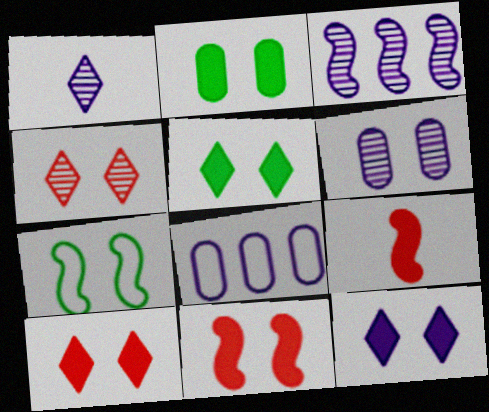[[1, 3, 6], 
[2, 11, 12], 
[3, 7, 9], 
[5, 10, 12], 
[6, 7, 10]]